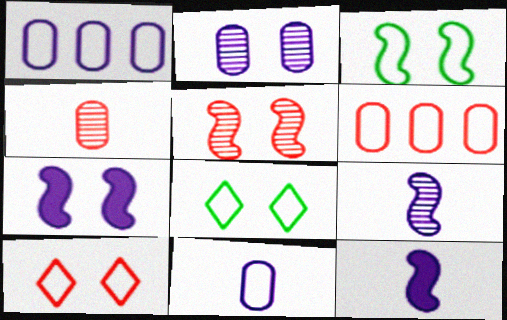[[3, 5, 7]]